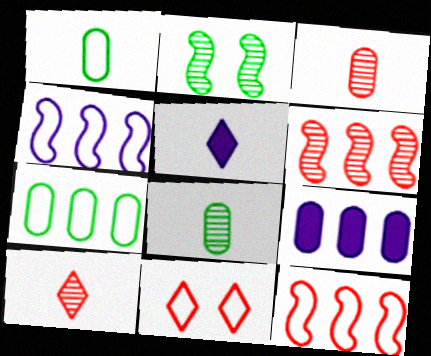[[1, 4, 11]]